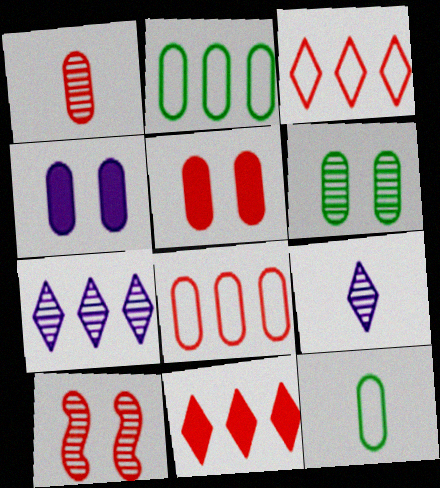[[1, 2, 4], 
[1, 5, 8]]